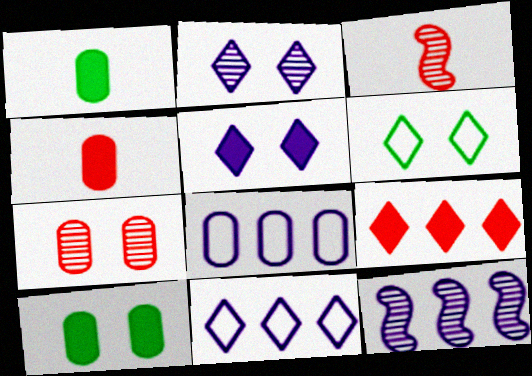[[1, 7, 8], 
[3, 10, 11], 
[4, 6, 12]]